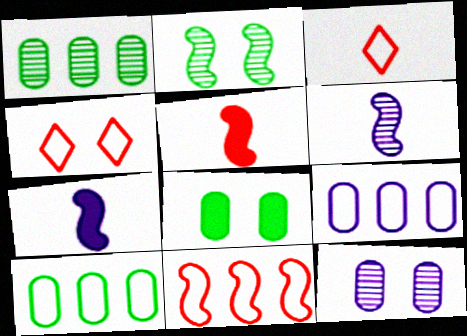[[1, 4, 7], 
[2, 7, 11]]